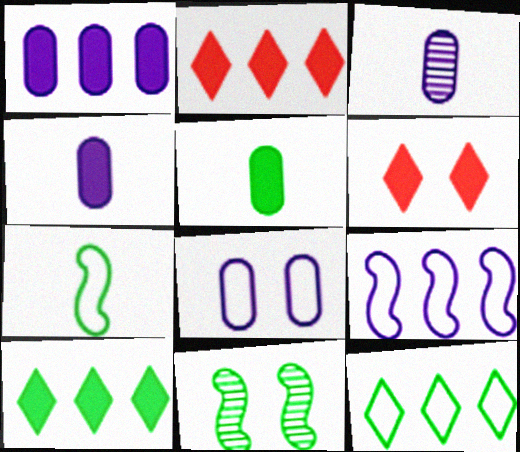[[1, 3, 8], 
[5, 11, 12], 
[6, 8, 11]]